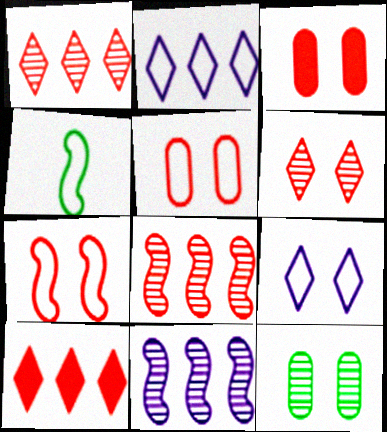[[2, 4, 5], 
[3, 6, 7]]